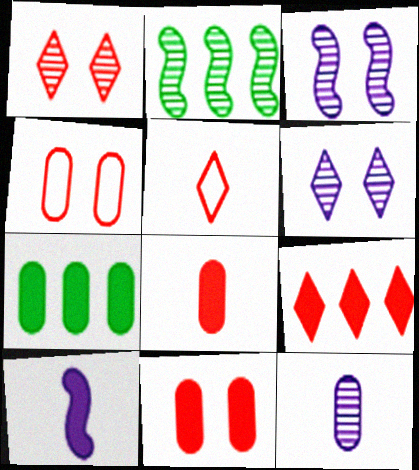[[1, 2, 12], 
[1, 5, 9], 
[3, 5, 7], 
[4, 7, 12]]